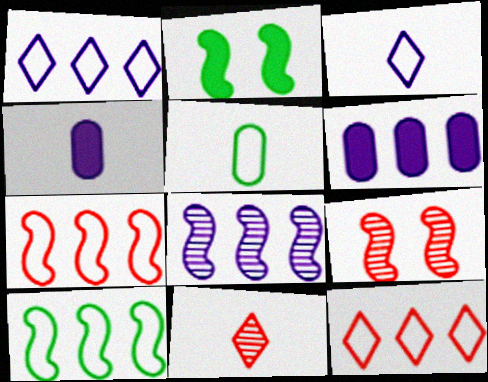[[1, 6, 8]]